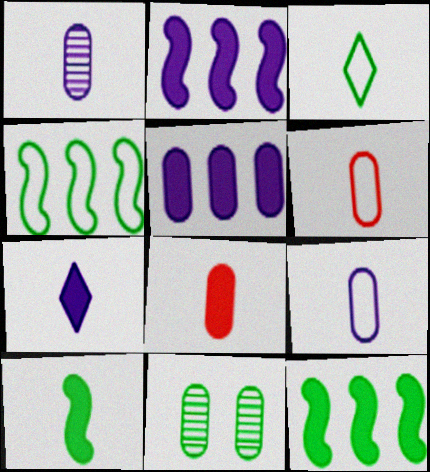[[3, 11, 12], 
[5, 6, 11], 
[7, 8, 10]]